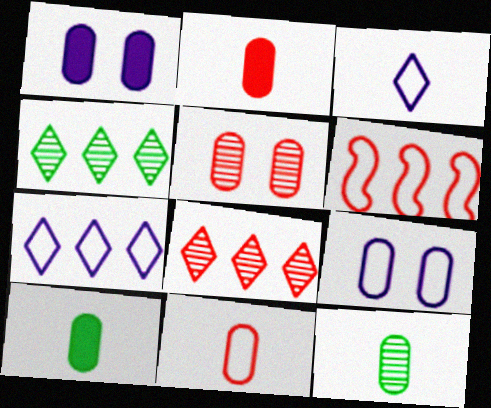[]